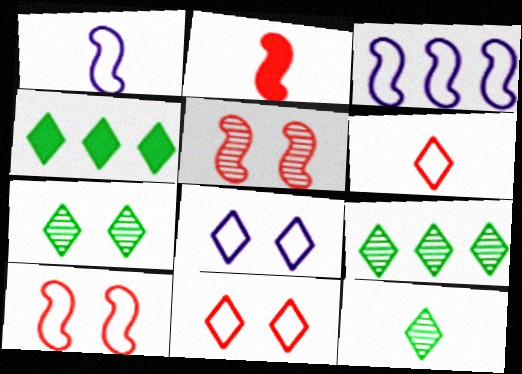[[7, 9, 12]]